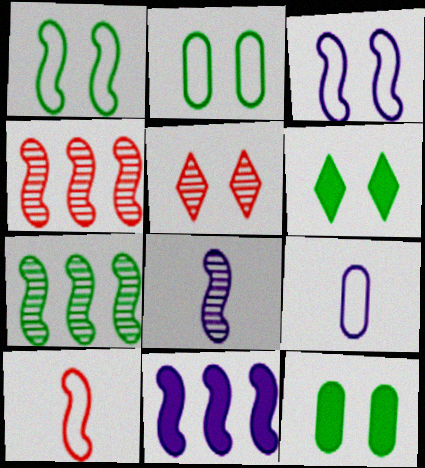[[3, 5, 12], 
[3, 8, 11], 
[4, 6, 9]]